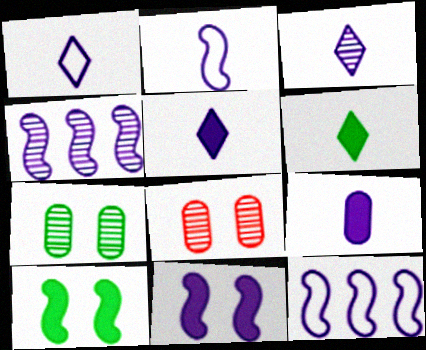[[1, 3, 5], 
[2, 3, 9], 
[2, 4, 11], 
[6, 8, 12]]